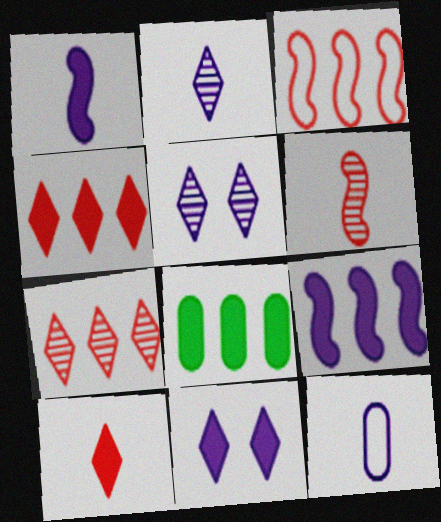[[1, 2, 12], 
[4, 8, 9], 
[5, 9, 12]]